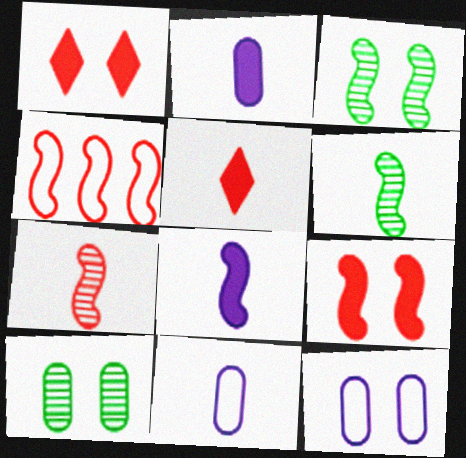[[1, 3, 12], 
[3, 4, 8], 
[4, 7, 9], 
[5, 6, 11]]